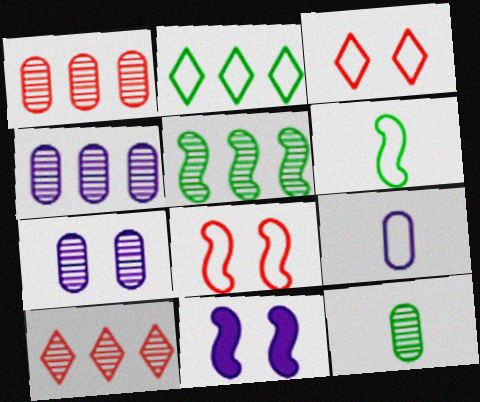[[1, 7, 12], 
[2, 8, 9], 
[4, 5, 10]]